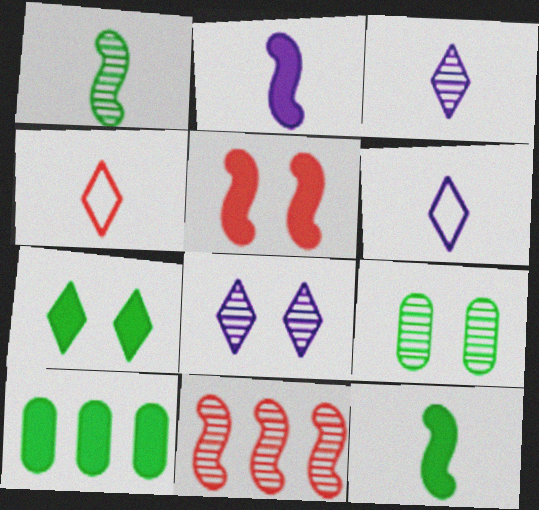[[3, 9, 11], 
[7, 10, 12]]